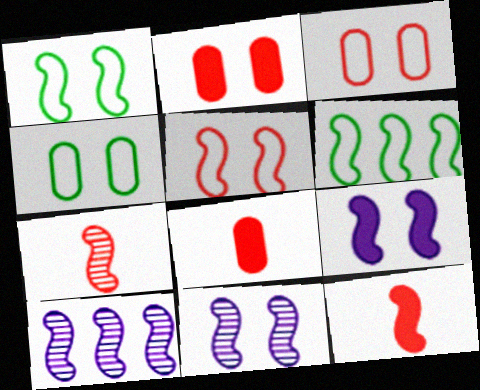[[1, 10, 12], 
[6, 7, 9], 
[6, 11, 12]]